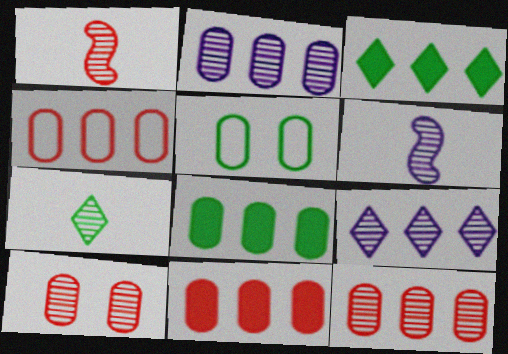[[2, 4, 8], 
[4, 11, 12]]